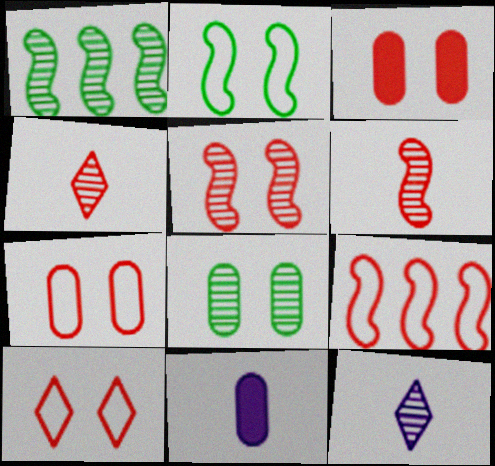[[1, 10, 11], 
[3, 4, 9], 
[3, 5, 10]]